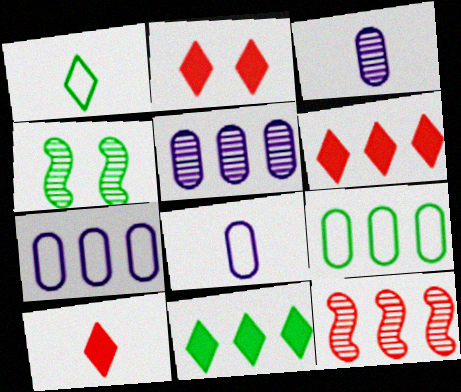[[2, 6, 10], 
[4, 6, 8], 
[4, 7, 10], 
[7, 11, 12]]